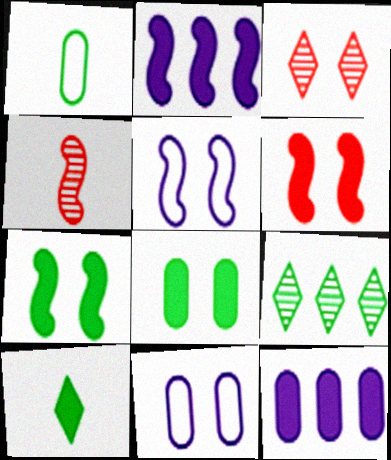[[1, 2, 3], 
[1, 7, 9], 
[3, 5, 8], 
[3, 7, 11], 
[6, 10, 12]]